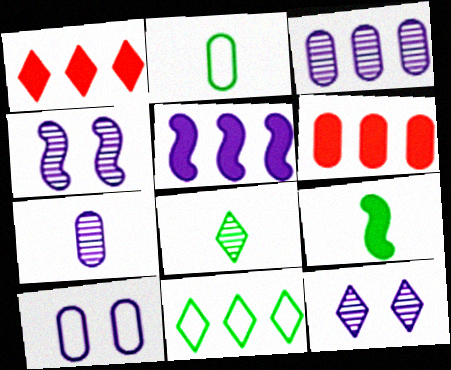[[1, 2, 4], 
[2, 8, 9]]